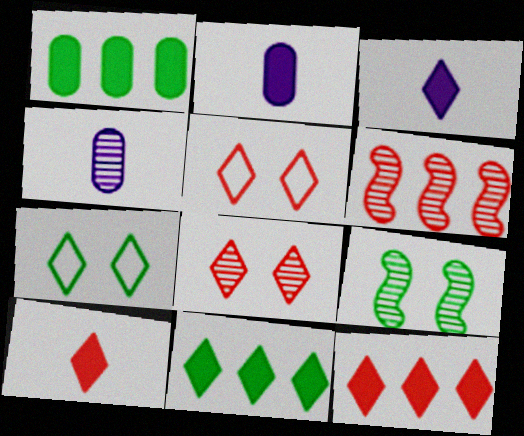[[2, 6, 7]]